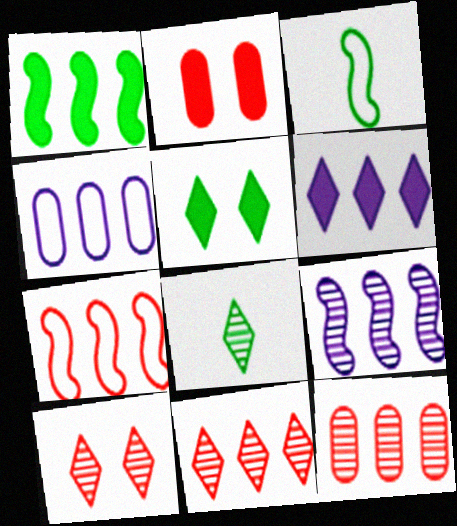[[1, 4, 11], 
[1, 7, 9], 
[4, 6, 9]]